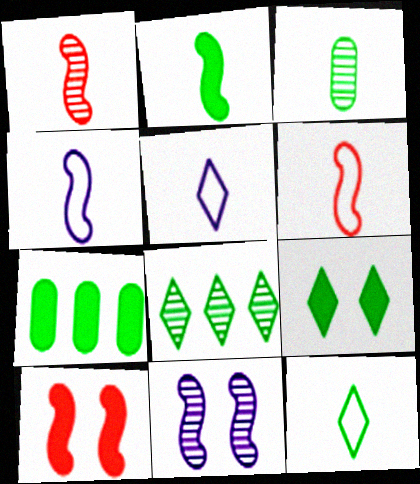[[1, 2, 4], 
[2, 3, 12], 
[2, 7, 9], 
[8, 9, 12]]